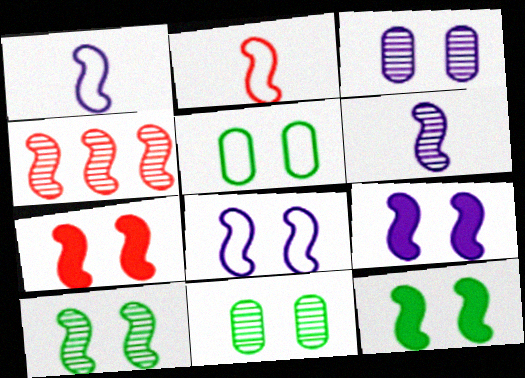[[1, 4, 12], 
[2, 4, 7], 
[4, 6, 10], 
[7, 8, 10], 
[7, 9, 12]]